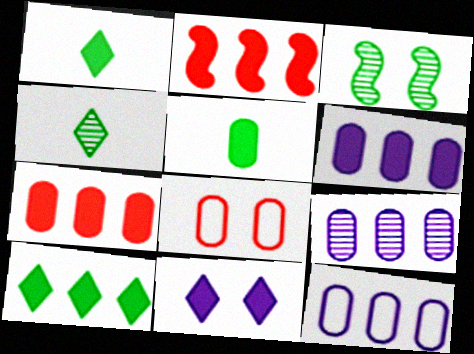[[2, 5, 11], 
[2, 6, 10], 
[3, 8, 11], 
[5, 8, 9], 
[6, 9, 12]]